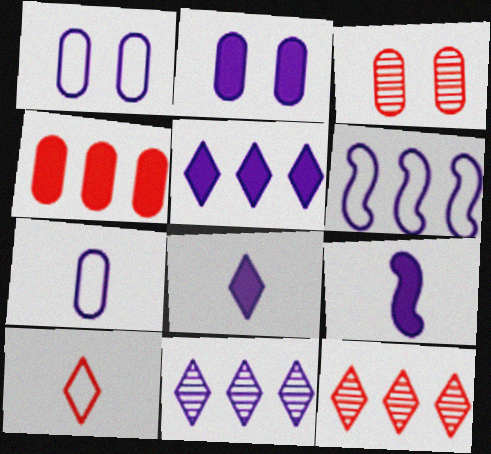[[1, 9, 11], 
[2, 5, 9]]